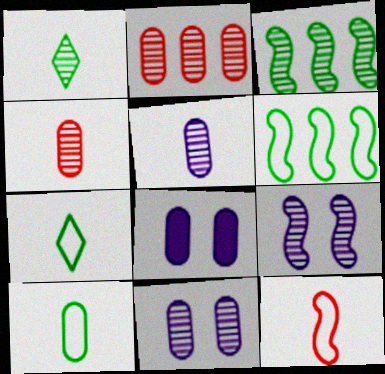[[1, 2, 9], 
[2, 8, 10]]